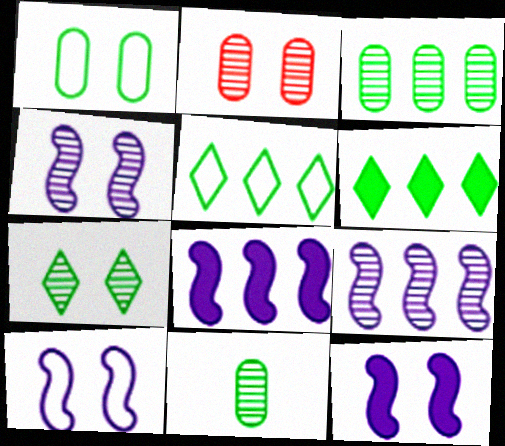[[2, 4, 7], 
[4, 10, 12]]